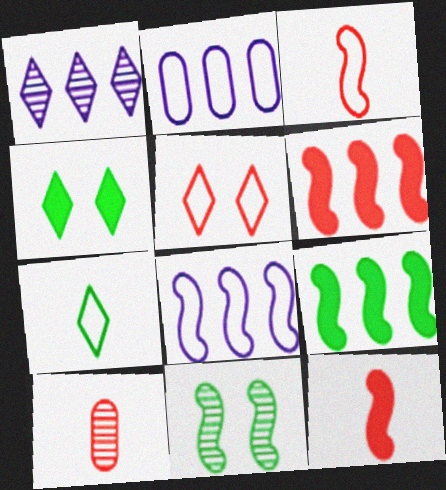[[1, 10, 11], 
[4, 8, 10], 
[5, 6, 10], 
[8, 11, 12]]